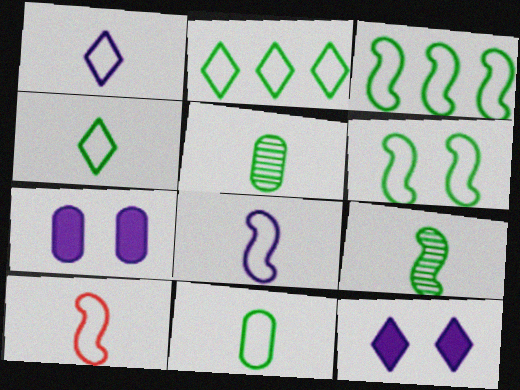[[1, 10, 11], 
[2, 6, 11]]